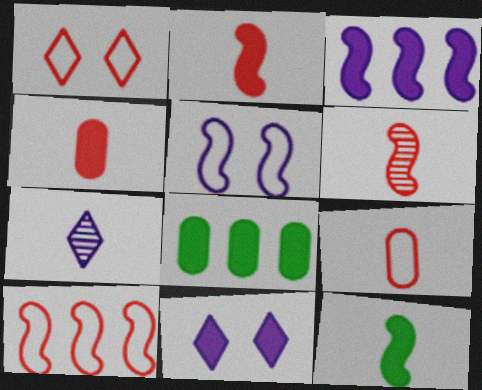[[1, 9, 10], 
[2, 8, 11], 
[7, 9, 12]]